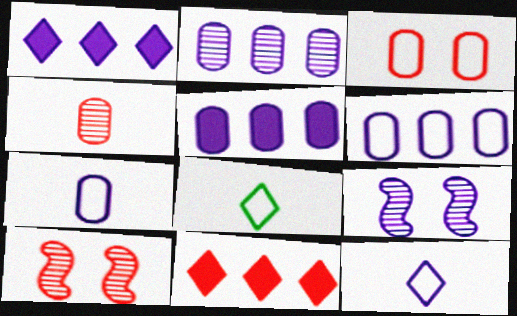[[1, 7, 9], 
[2, 5, 6], 
[5, 8, 10], 
[5, 9, 12]]